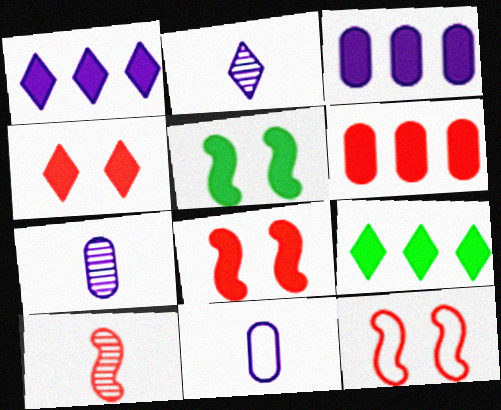[[7, 9, 12]]